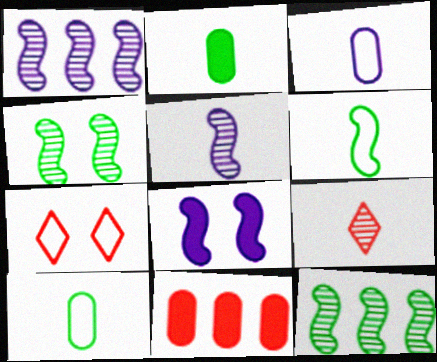[[1, 2, 7]]